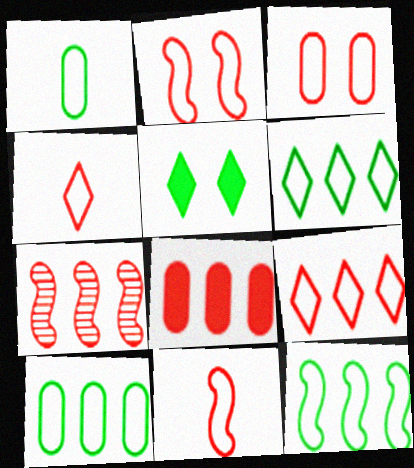[[3, 9, 11], 
[6, 10, 12], 
[7, 8, 9]]